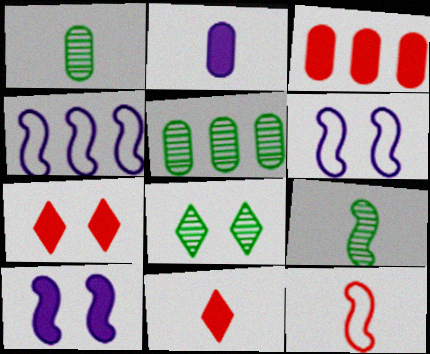[[1, 4, 7], 
[5, 6, 11], 
[5, 8, 9]]